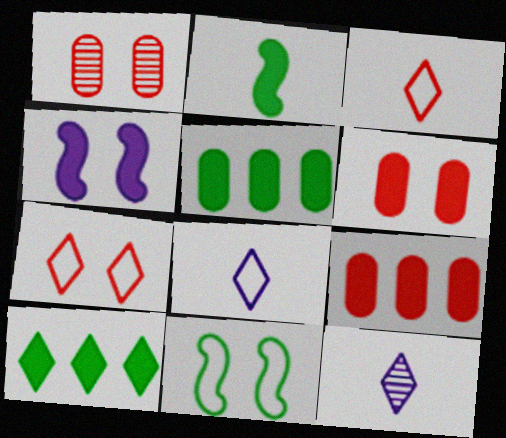[[7, 10, 12], 
[9, 11, 12]]